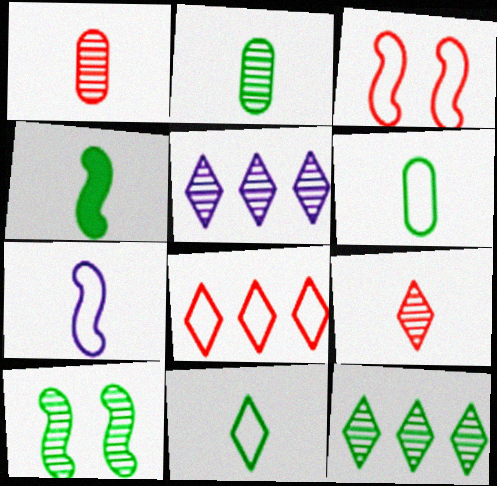[[1, 5, 10], 
[2, 4, 11], 
[2, 10, 12]]